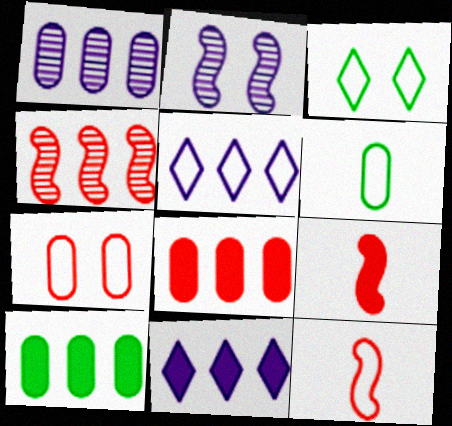[[1, 3, 9], 
[4, 5, 10]]